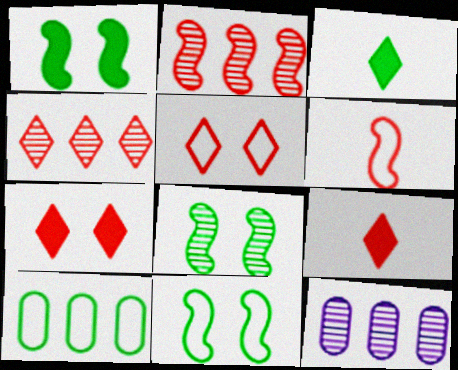[[1, 8, 11], 
[3, 8, 10], 
[4, 5, 9], 
[9, 11, 12]]